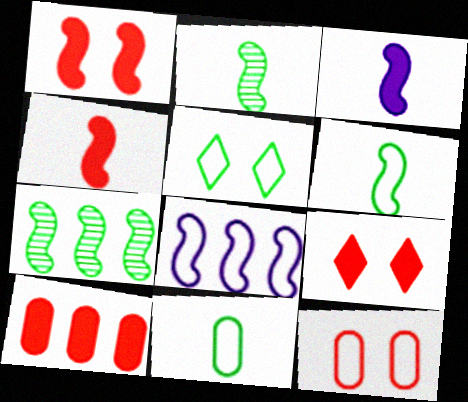[[1, 2, 8], 
[4, 9, 10]]